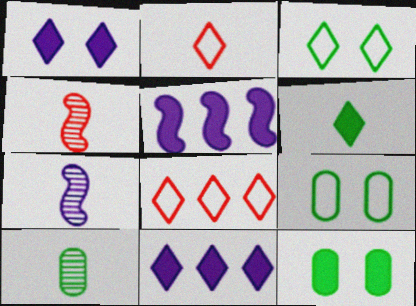[[4, 9, 11], 
[7, 8, 12]]